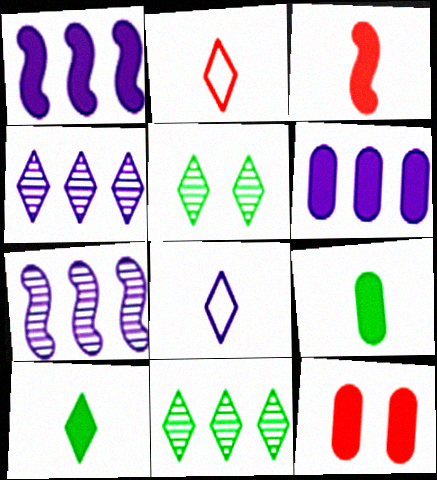[[1, 10, 12], 
[6, 9, 12]]